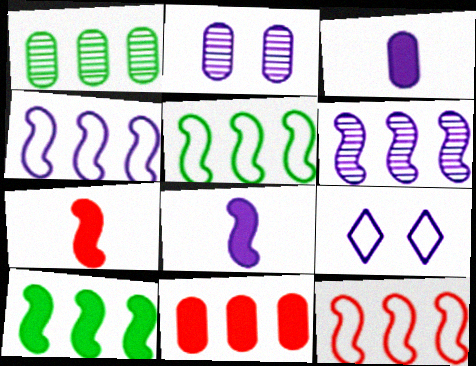[[1, 7, 9], 
[3, 6, 9], 
[4, 5, 12], 
[6, 10, 12]]